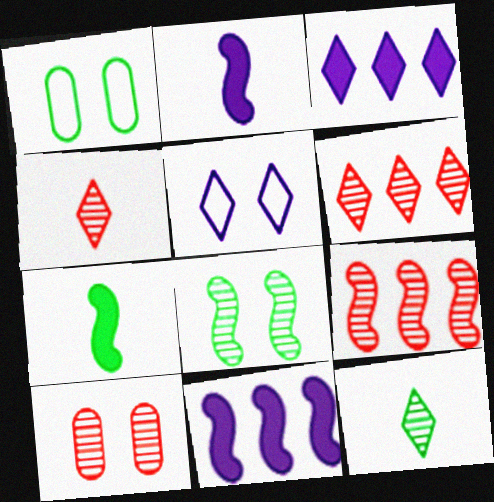[[1, 2, 6], 
[1, 4, 11], 
[4, 9, 10]]